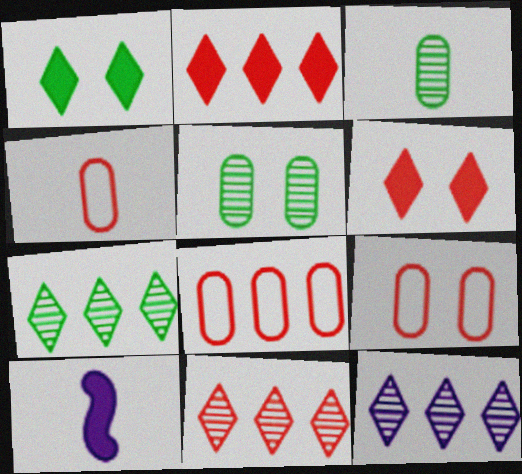[[4, 8, 9], 
[7, 9, 10], 
[7, 11, 12]]